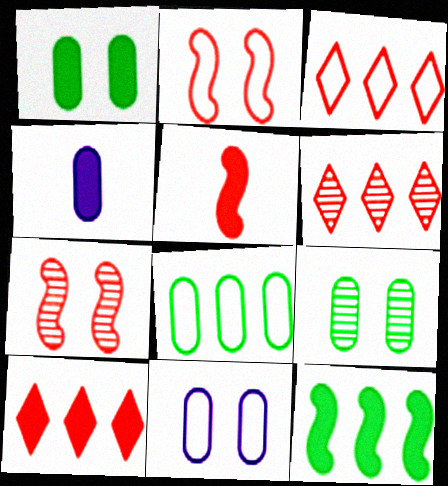[[3, 6, 10]]